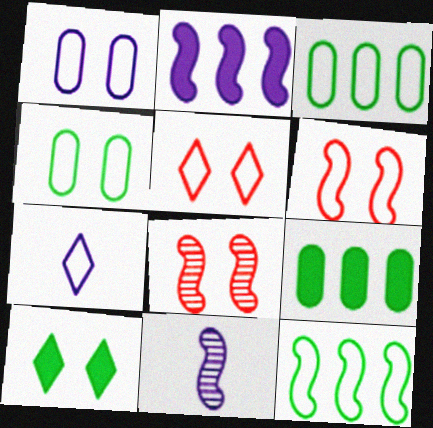[[1, 8, 10], 
[3, 6, 7], 
[5, 9, 11], 
[7, 8, 9]]